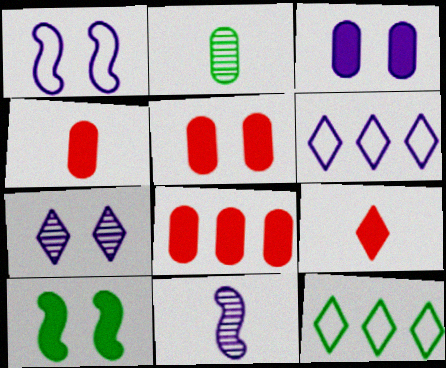[[1, 3, 7], 
[2, 10, 12], 
[3, 6, 11], 
[4, 5, 8], 
[5, 11, 12], 
[7, 9, 12]]